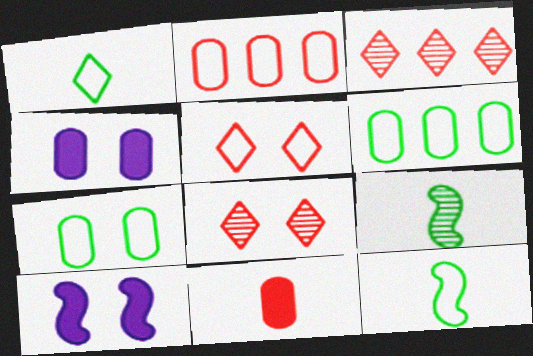[[3, 4, 12], 
[7, 8, 10]]